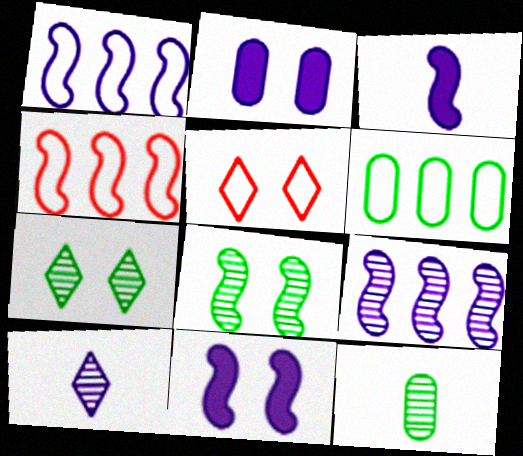[[1, 2, 10], 
[2, 5, 8], 
[3, 4, 8]]